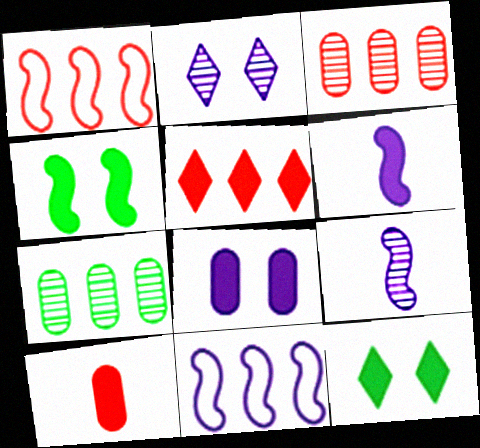[[1, 3, 5], 
[1, 4, 9], 
[5, 7, 11]]